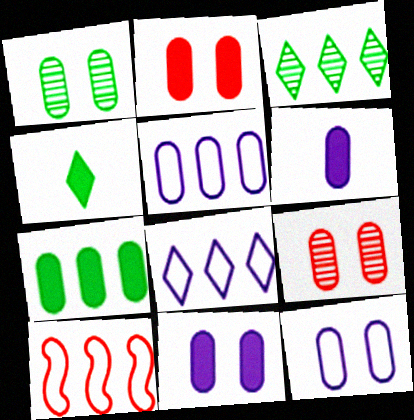[[1, 2, 12], 
[2, 6, 7]]